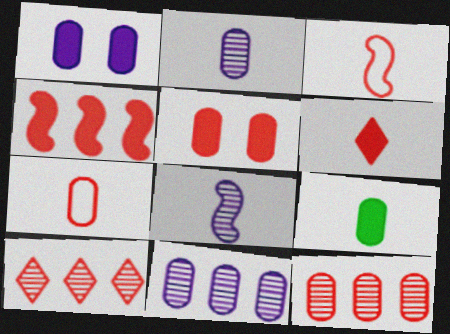[[2, 7, 9], 
[3, 5, 10], 
[4, 5, 6], 
[5, 7, 12]]